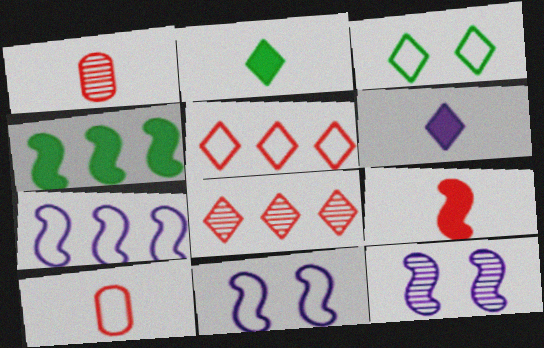[[3, 6, 8], 
[3, 7, 10]]